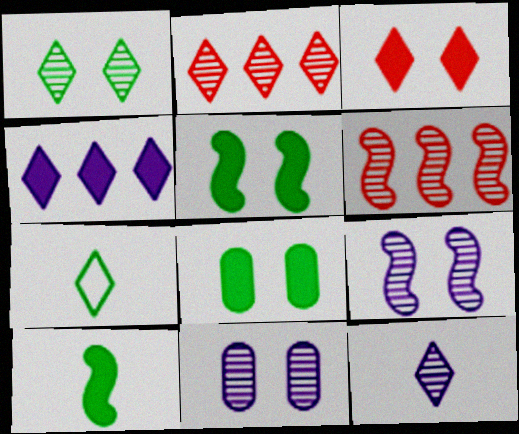[[1, 2, 12]]